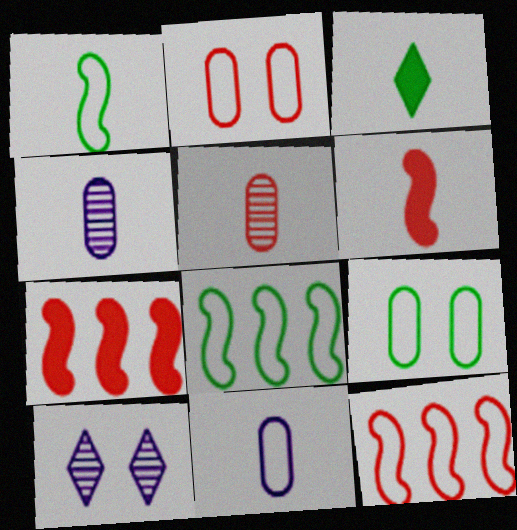[]